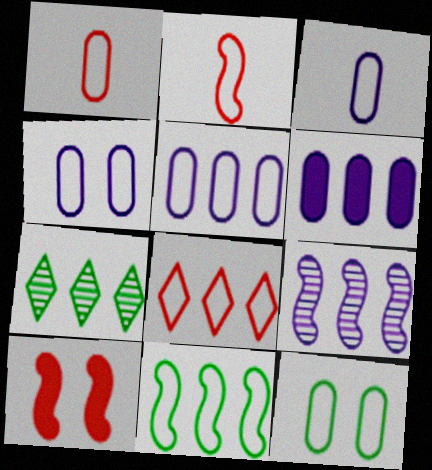[[1, 5, 12], 
[3, 4, 5], 
[3, 7, 10], 
[5, 8, 11]]